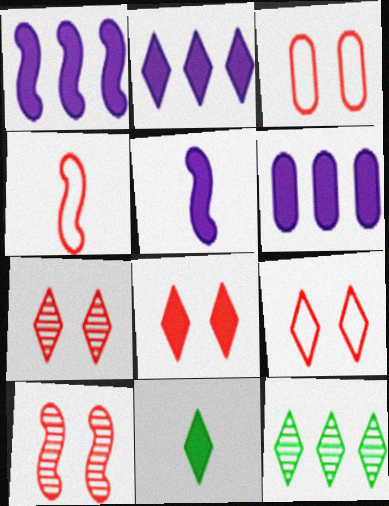[[1, 2, 6], 
[2, 8, 11], 
[3, 5, 12], 
[3, 8, 10], 
[7, 8, 9]]